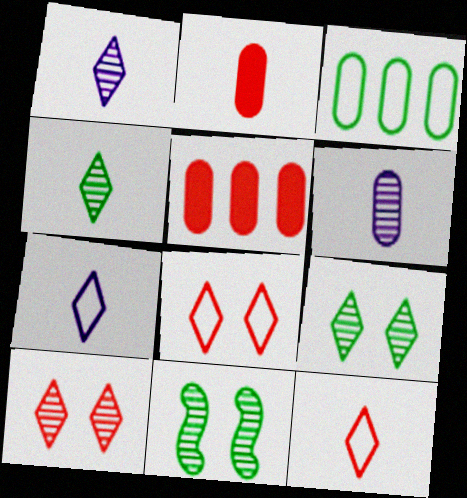[[5, 7, 11]]